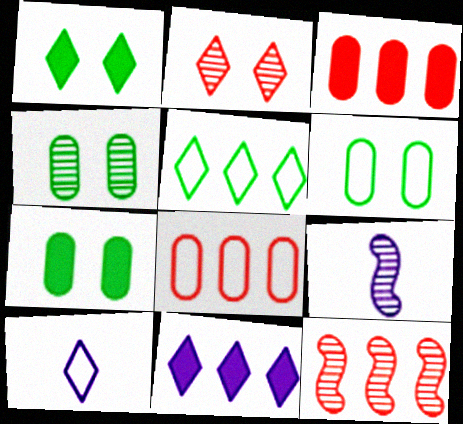[[1, 8, 9], 
[4, 6, 7], 
[7, 10, 12]]